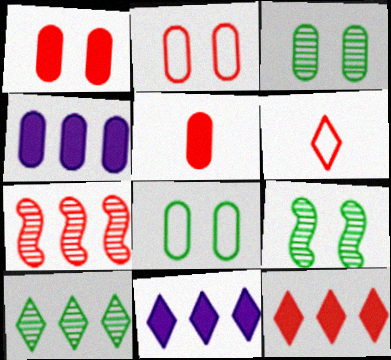[[1, 6, 7], 
[4, 6, 9]]